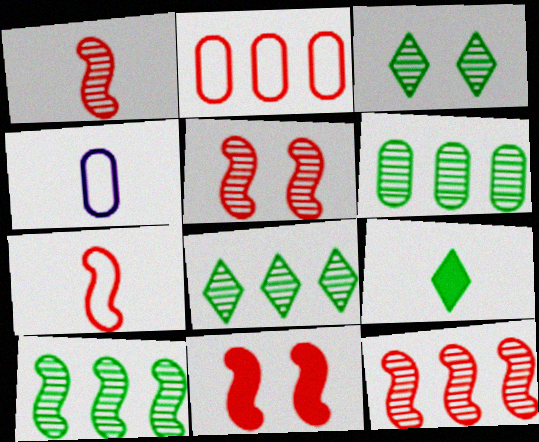[[1, 4, 9], 
[1, 5, 12], 
[4, 8, 11], 
[6, 8, 10], 
[7, 11, 12]]